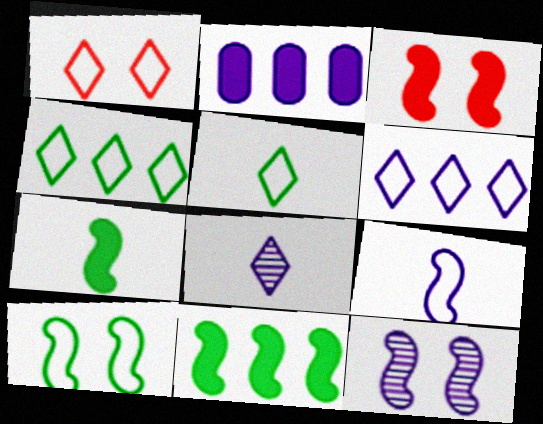[[1, 5, 6], 
[3, 10, 12]]